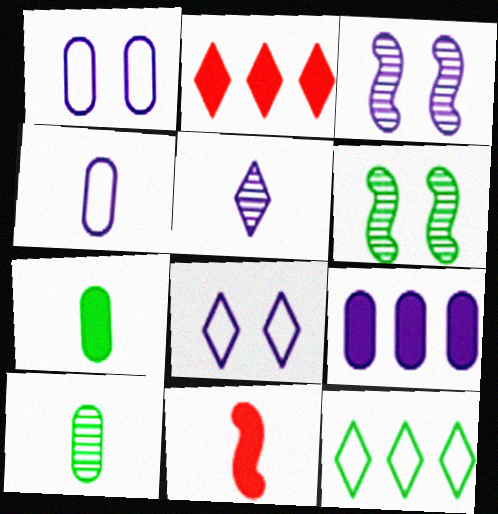[[2, 4, 6], 
[6, 7, 12]]